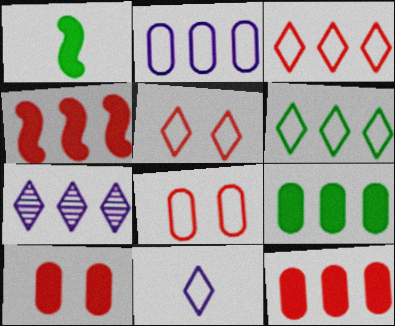[[1, 7, 8], 
[5, 6, 11]]